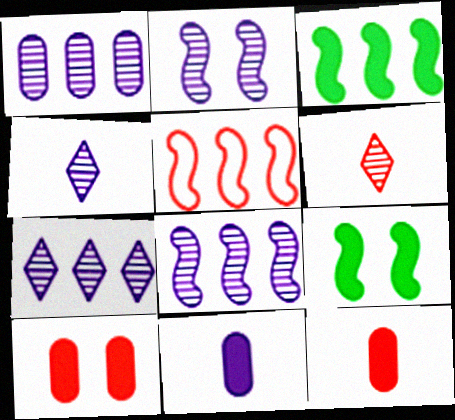[[1, 2, 4], 
[1, 7, 8], 
[3, 5, 8], 
[5, 6, 10]]